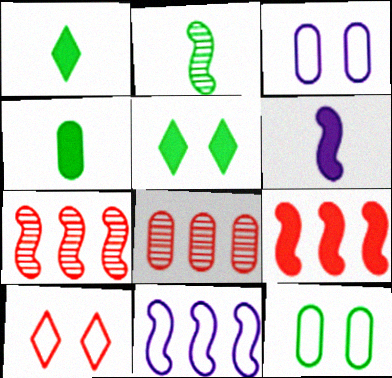[[1, 3, 7], 
[3, 4, 8]]